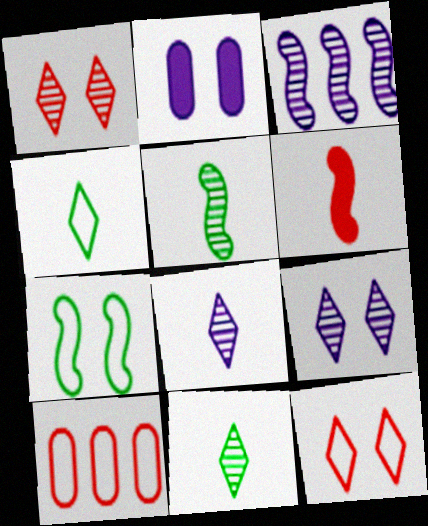[[1, 2, 7], 
[1, 6, 10], 
[3, 6, 7]]